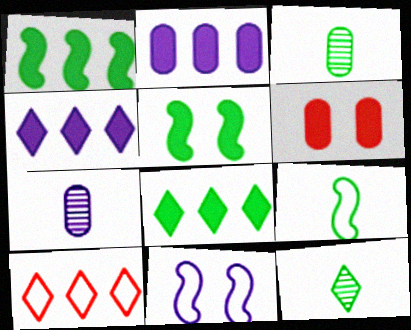[[4, 7, 11], 
[5, 7, 10]]